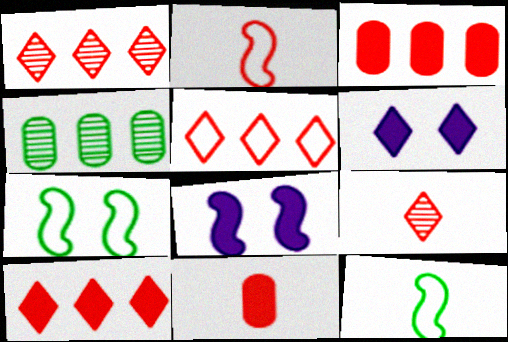[[1, 5, 10], 
[2, 4, 6], 
[2, 9, 11]]